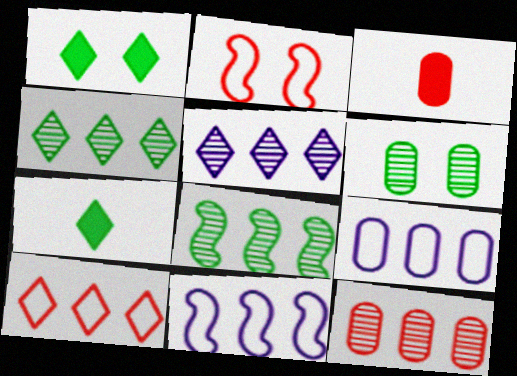[[3, 6, 9], 
[5, 8, 12]]